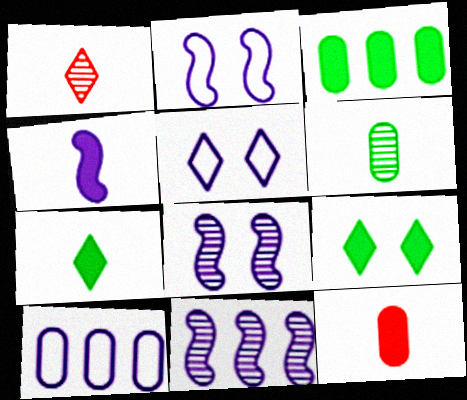[[1, 2, 3], 
[2, 4, 11], 
[4, 7, 12]]